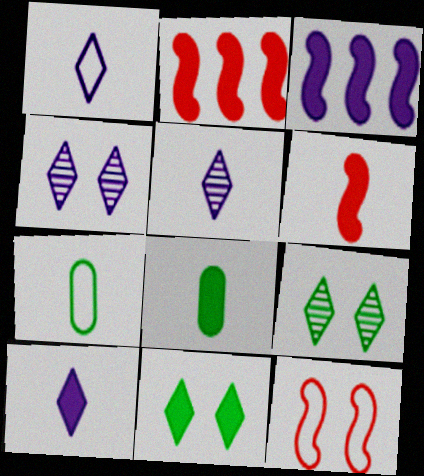[[1, 5, 10], 
[2, 4, 7], 
[5, 6, 7], 
[6, 8, 10]]